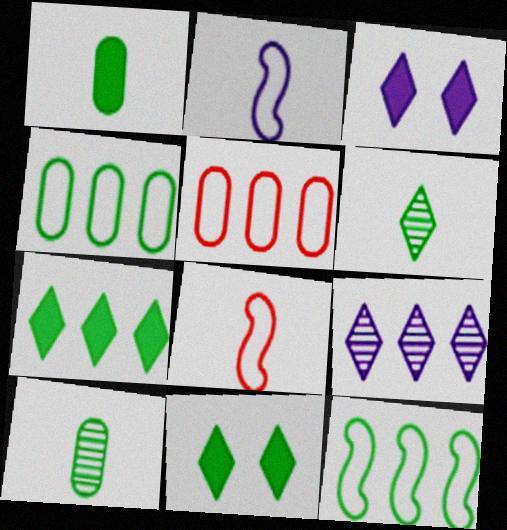[[10, 11, 12]]